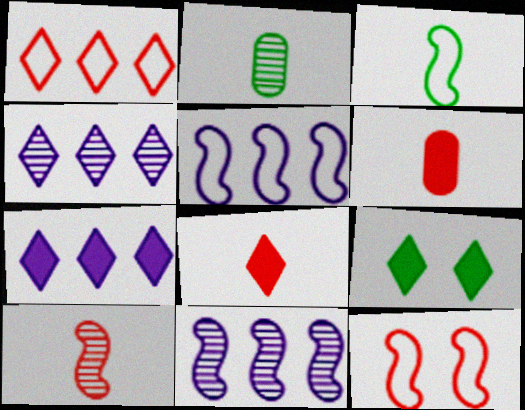[[2, 7, 12], 
[3, 5, 12], 
[7, 8, 9]]